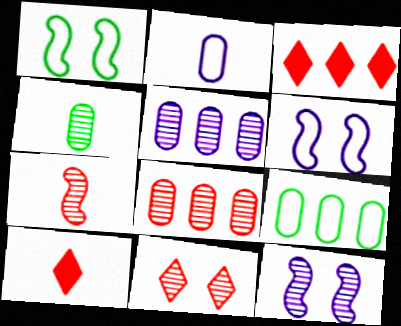[[1, 5, 10], 
[3, 4, 6], 
[7, 8, 11], 
[9, 10, 12]]